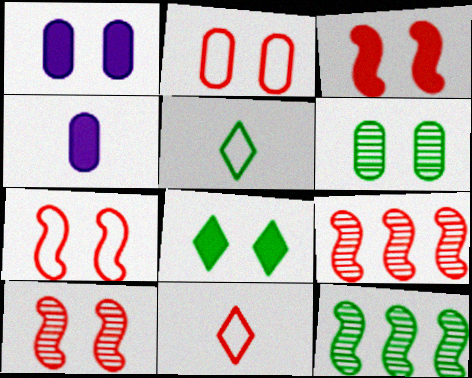[[1, 2, 6], 
[1, 3, 8], 
[1, 5, 9], 
[1, 11, 12], 
[3, 7, 10]]